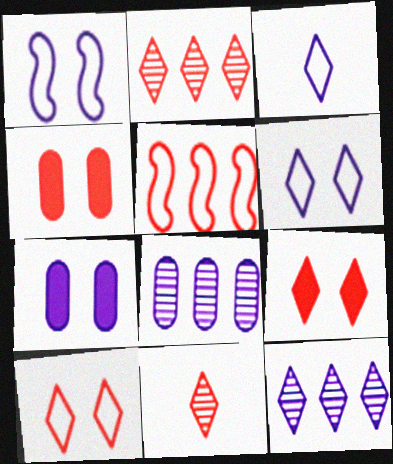[[4, 5, 11]]